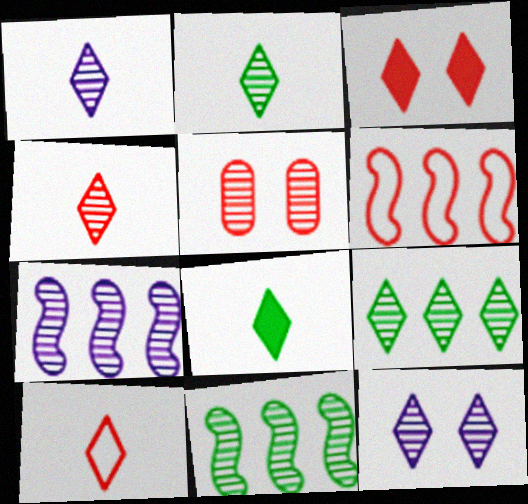[[1, 2, 4], 
[1, 5, 11], 
[1, 8, 10], 
[2, 5, 7], 
[4, 9, 12]]